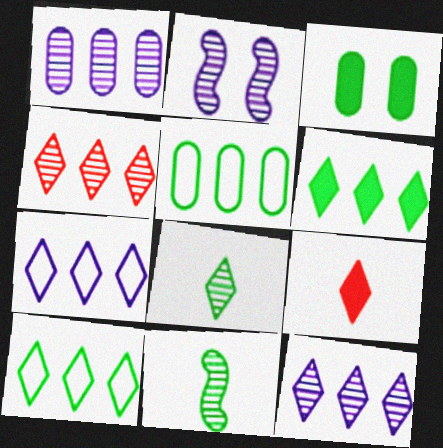[[2, 5, 9], 
[3, 10, 11], 
[4, 6, 7]]